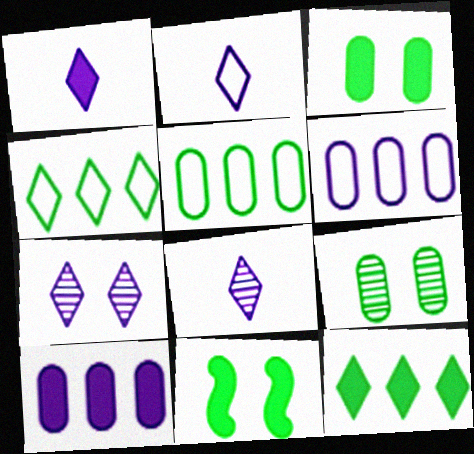[[1, 2, 8]]